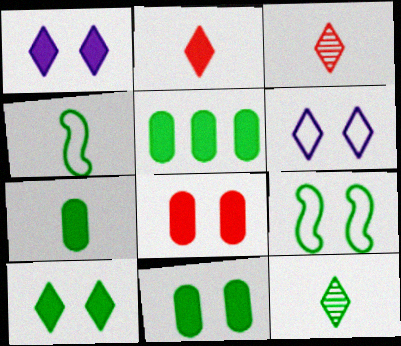[[4, 7, 12], 
[5, 7, 11], 
[5, 9, 12]]